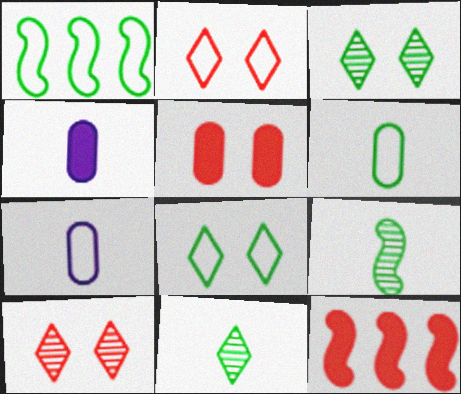[[1, 2, 7], 
[1, 4, 10], 
[1, 6, 8], 
[3, 7, 12]]